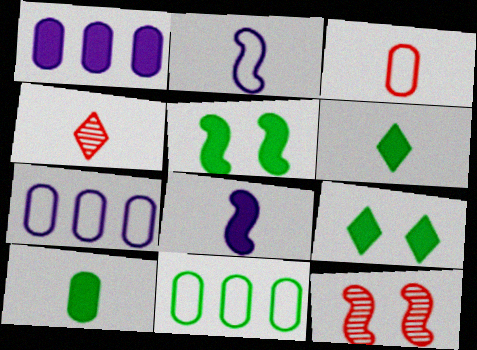[[2, 4, 10], 
[4, 5, 7], 
[6, 7, 12]]